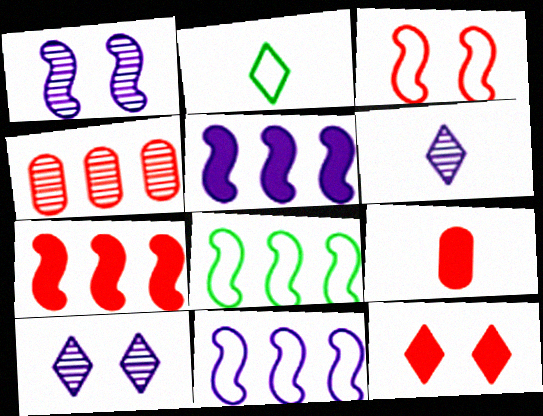[[7, 9, 12], 
[8, 9, 10]]